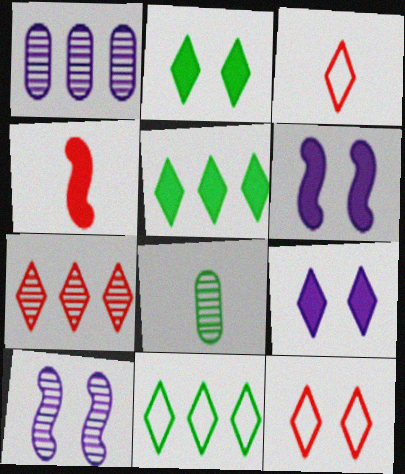[[7, 8, 10]]